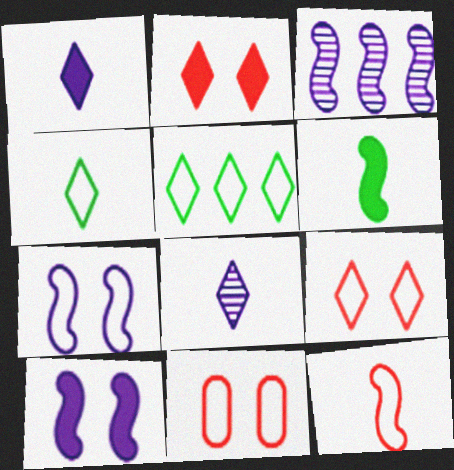[[2, 5, 8]]